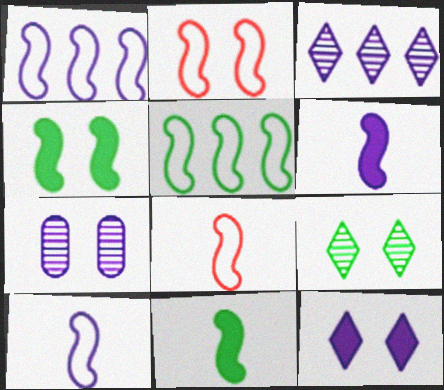[[2, 5, 10]]